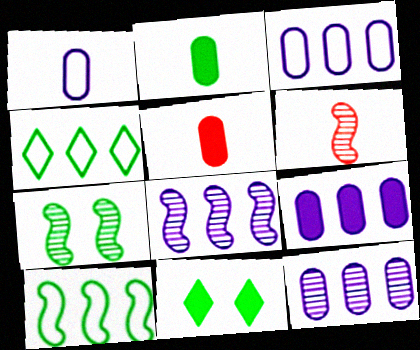[[2, 4, 7], 
[3, 6, 11], 
[3, 9, 12], 
[6, 7, 8]]